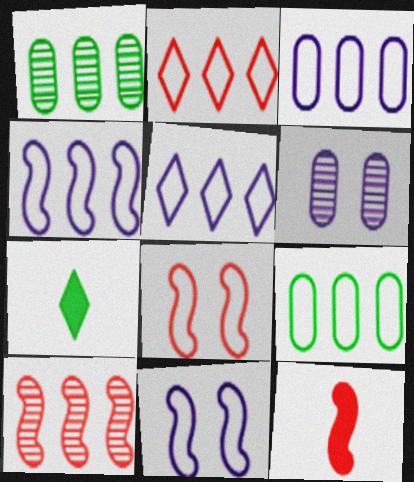[[2, 4, 9], 
[3, 4, 5], 
[8, 10, 12]]